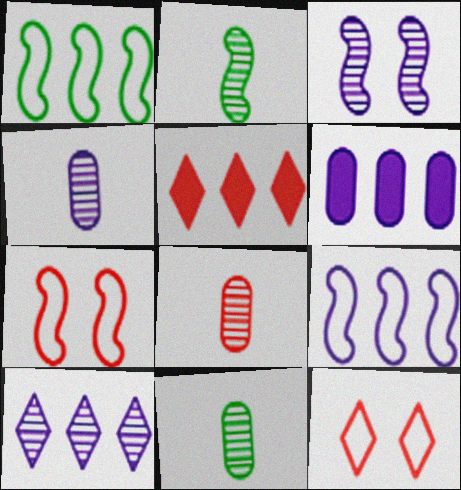[[2, 6, 12], 
[3, 4, 10], 
[4, 8, 11], 
[5, 7, 8], 
[6, 9, 10]]